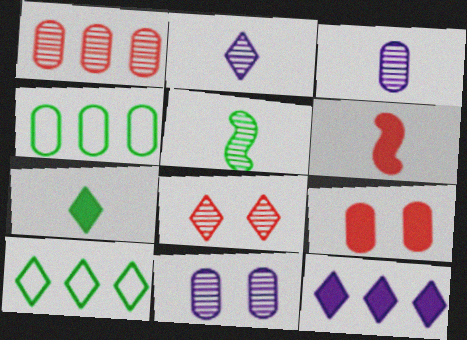[[3, 4, 9], 
[6, 10, 11]]